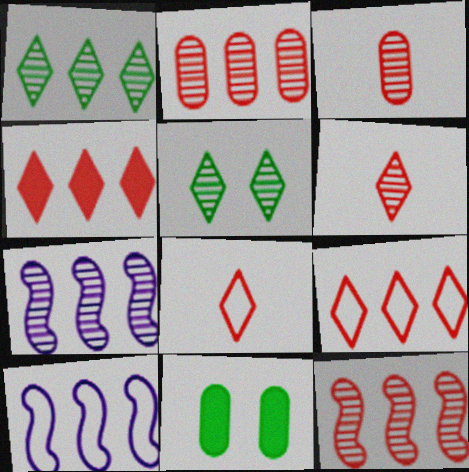[[1, 2, 7], 
[3, 5, 7], 
[6, 10, 11], 
[7, 8, 11]]